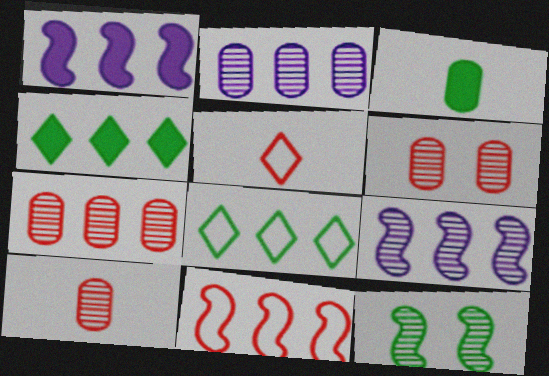[[1, 7, 8], 
[2, 4, 11], 
[3, 8, 12], 
[6, 7, 10]]